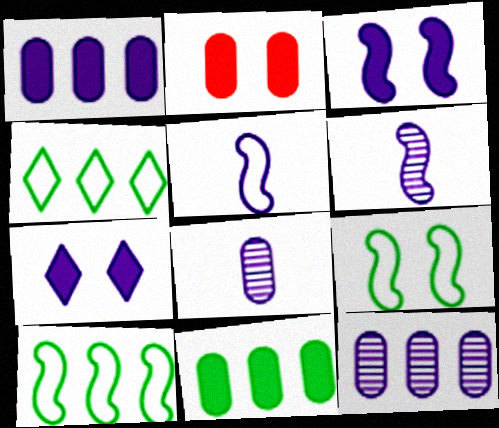[[2, 4, 6], 
[5, 7, 12]]